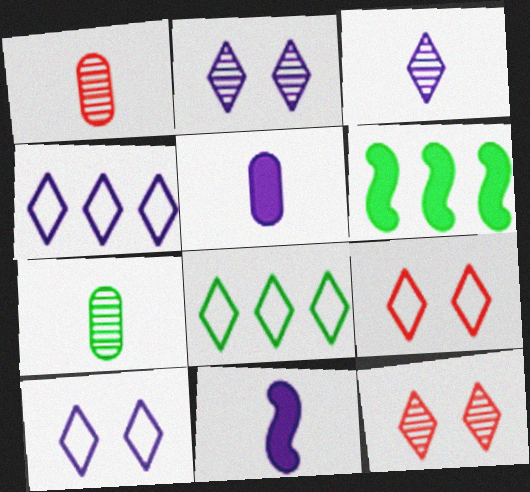[[1, 6, 10]]